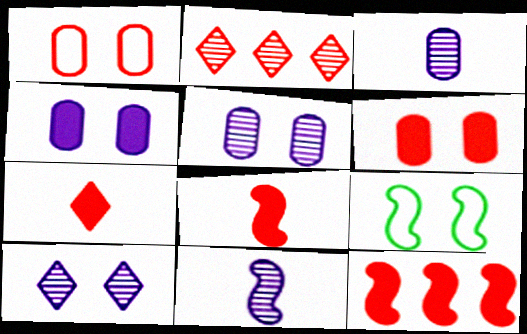[[1, 2, 8], 
[6, 7, 12], 
[6, 9, 10], 
[9, 11, 12]]